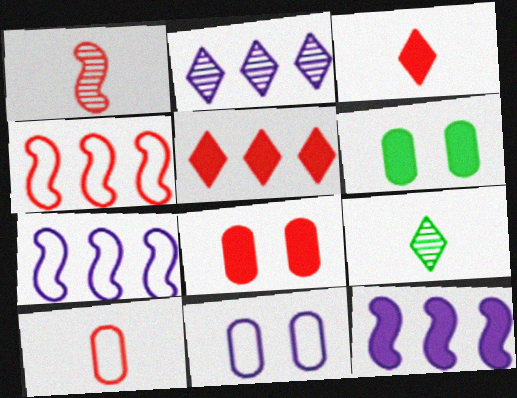[[1, 3, 10], 
[3, 6, 12], 
[7, 8, 9]]